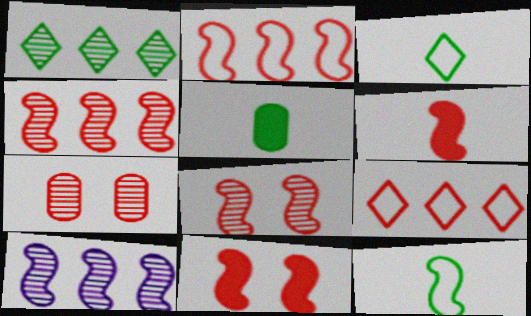[[2, 6, 8], 
[6, 7, 9], 
[10, 11, 12]]